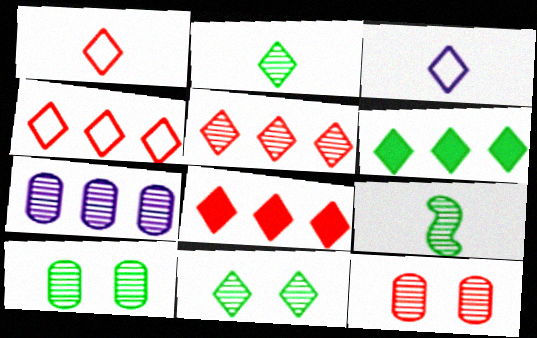[[3, 8, 11], 
[4, 5, 8]]